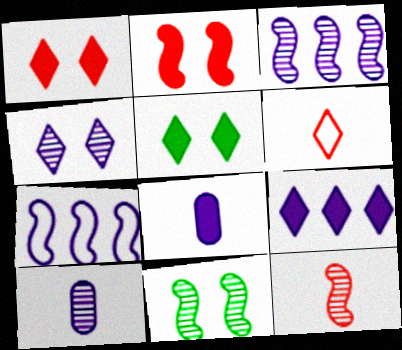[[3, 4, 10], 
[3, 11, 12], 
[4, 7, 8]]